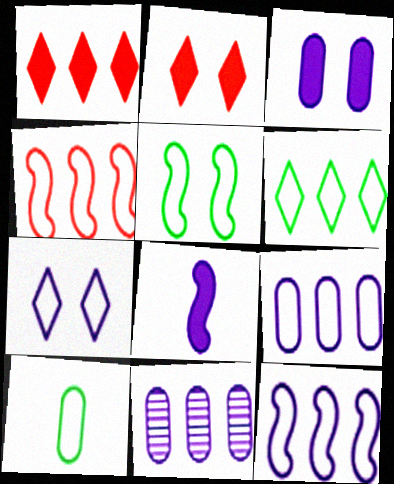[[4, 6, 9], 
[4, 7, 10], 
[5, 6, 10], 
[7, 8, 11]]